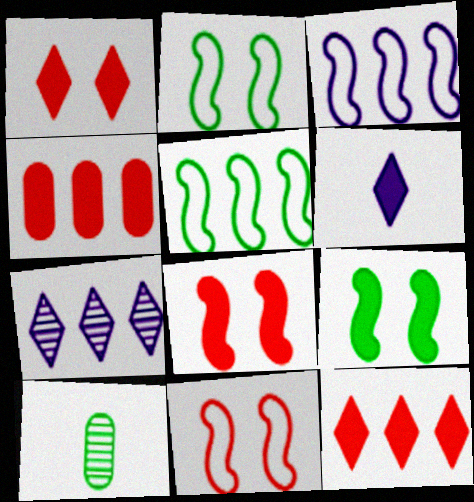[[1, 3, 10], 
[4, 5, 7], 
[4, 6, 9]]